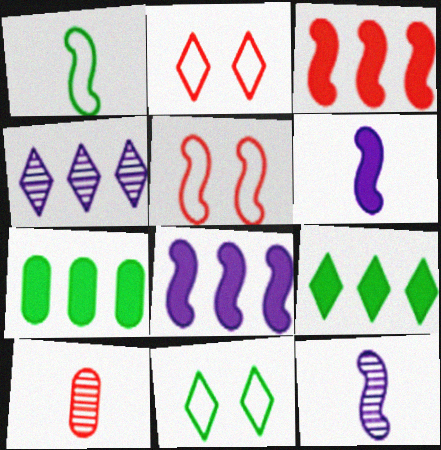[[2, 3, 10], 
[2, 7, 12], 
[8, 10, 11]]